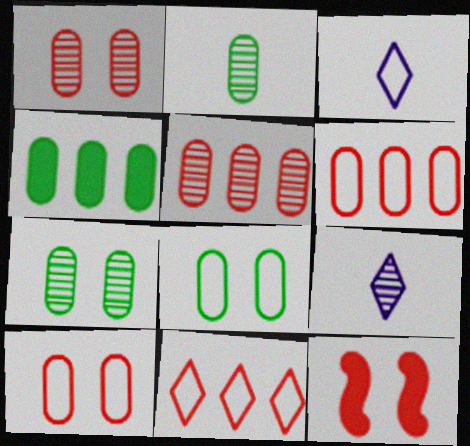[[2, 4, 8]]